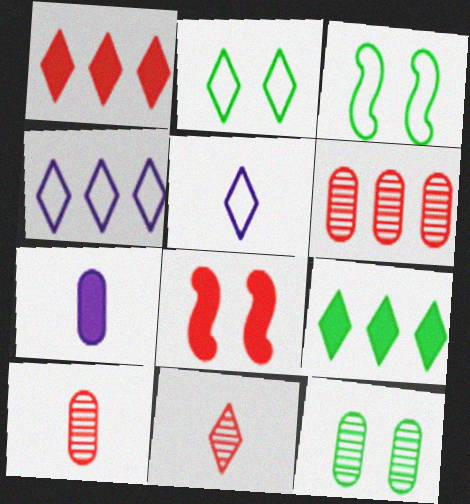[[7, 8, 9]]